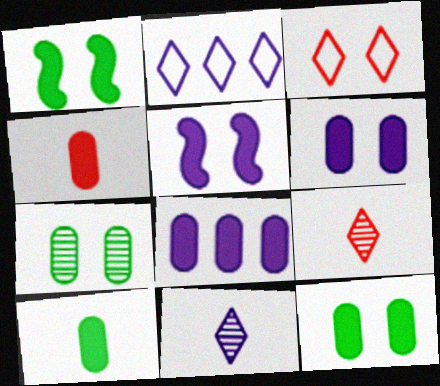[[3, 5, 7], 
[4, 8, 12]]